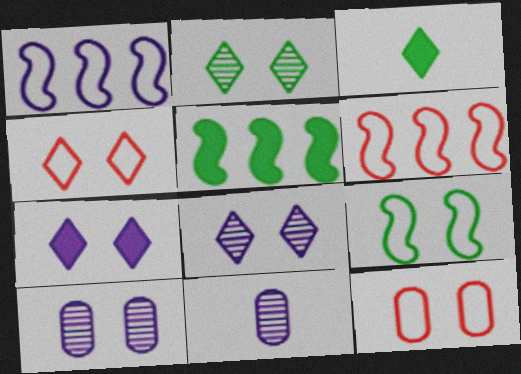[[1, 7, 11], 
[2, 4, 7], 
[3, 6, 10], 
[4, 5, 11]]